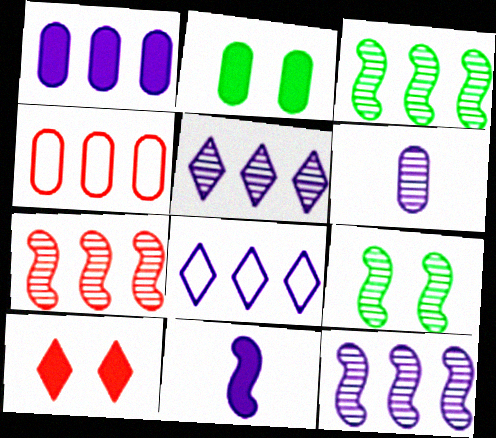[[1, 8, 12], 
[2, 4, 6], 
[3, 7, 12]]